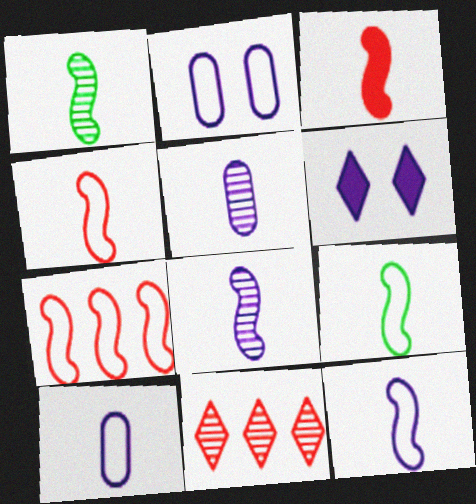[[1, 3, 12], 
[3, 8, 9], 
[4, 9, 12]]